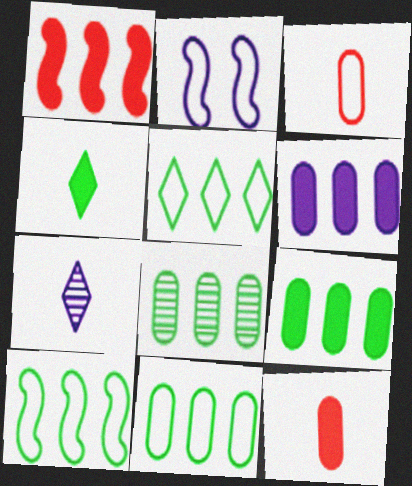[[2, 3, 5], 
[2, 6, 7], 
[5, 10, 11], 
[8, 9, 11]]